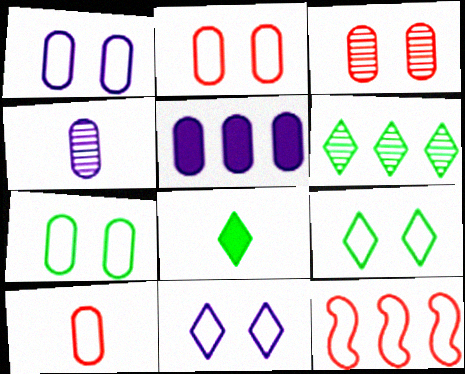[[1, 2, 7], 
[1, 4, 5], 
[5, 6, 12], 
[6, 8, 9]]